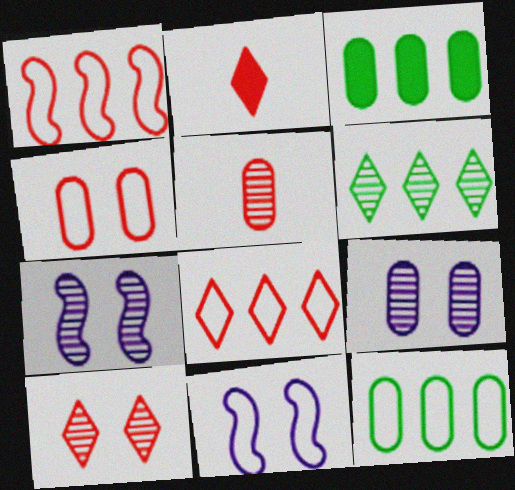[[2, 7, 12], 
[2, 8, 10], 
[5, 6, 7]]